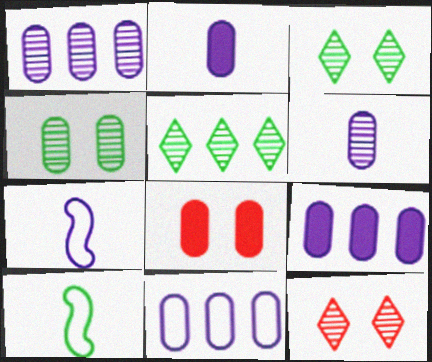[[1, 9, 11], 
[5, 7, 8], 
[9, 10, 12]]